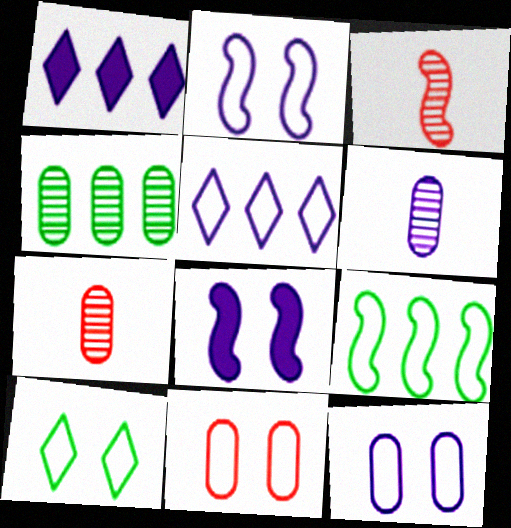[[1, 2, 6], 
[2, 10, 11], 
[3, 8, 9], 
[5, 6, 8]]